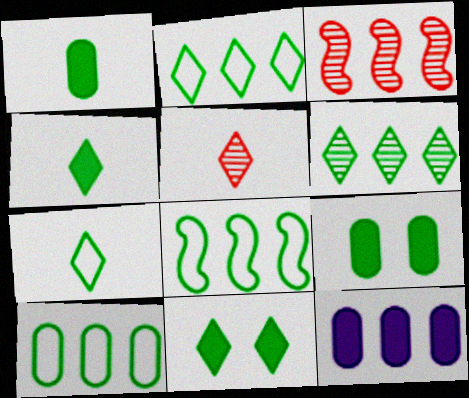[[2, 3, 12], 
[2, 8, 10], 
[6, 7, 11]]